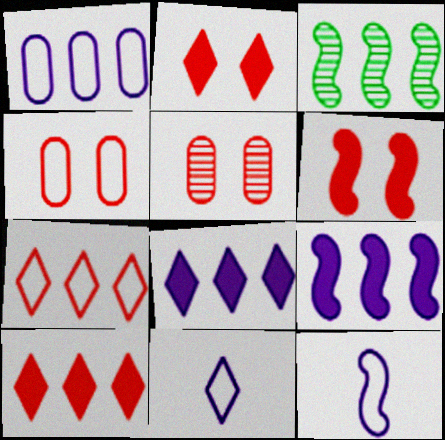[[1, 3, 10], 
[3, 6, 12]]